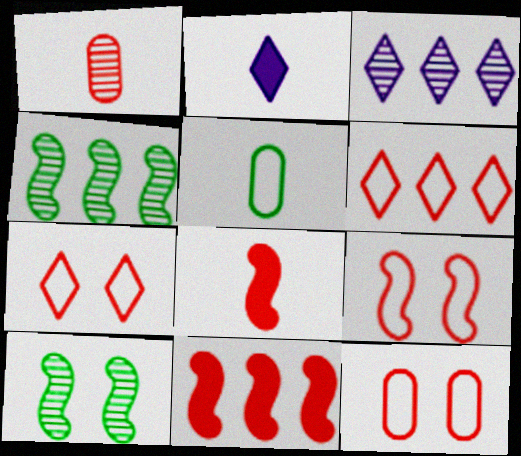[[1, 3, 10], 
[1, 7, 11], 
[2, 4, 12], 
[7, 9, 12]]